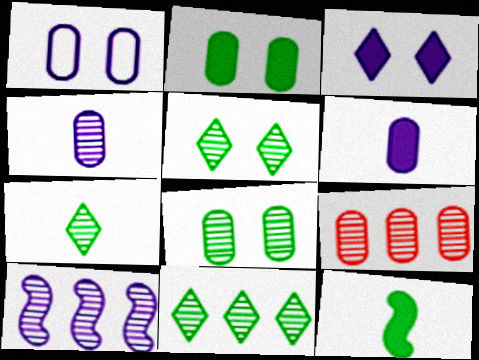[[4, 8, 9], 
[5, 7, 11], 
[9, 10, 11]]